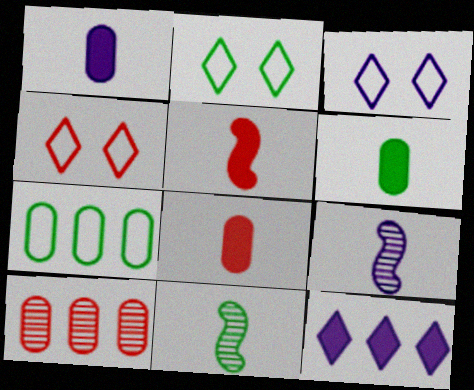[[1, 6, 8], 
[2, 3, 4], 
[4, 5, 10]]